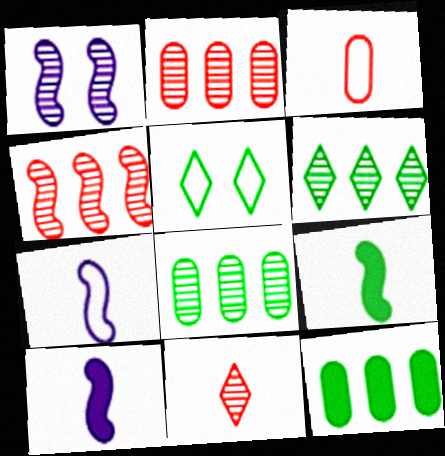[[1, 8, 11], 
[2, 5, 10], 
[5, 8, 9]]